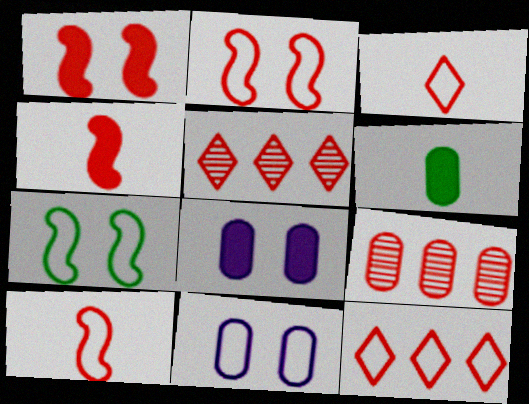[[1, 3, 9], 
[6, 9, 11]]